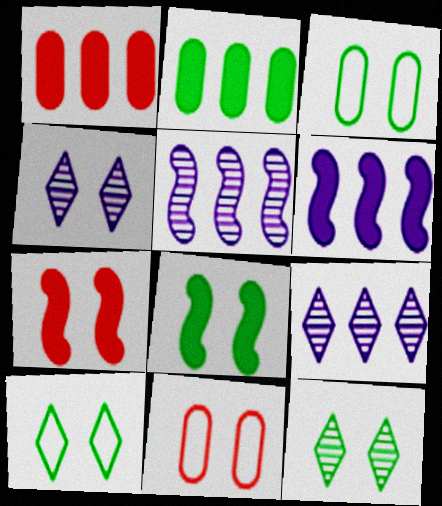[[3, 4, 7], 
[3, 8, 12], 
[4, 8, 11]]